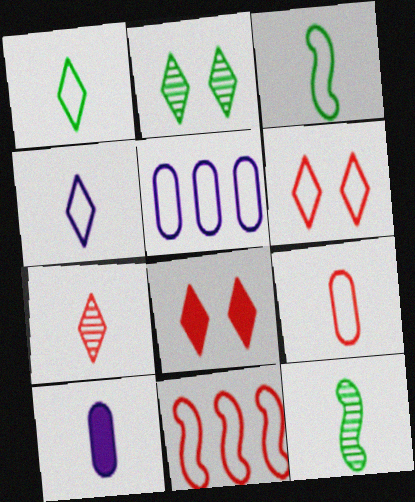[[2, 10, 11], 
[3, 4, 9], 
[3, 5, 6], 
[3, 7, 10], 
[5, 8, 12], 
[6, 9, 11]]